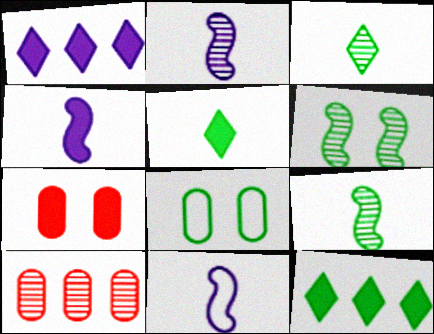[[2, 4, 11], 
[4, 7, 12], 
[8, 9, 12]]